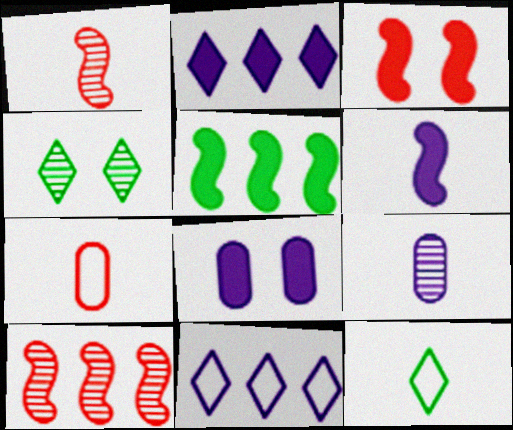[[2, 6, 8], 
[3, 5, 6], 
[4, 9, 10], 
[8, 10, 12]]